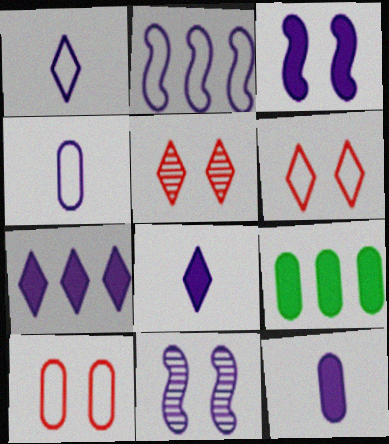[[3, 7, 12], 
[4, 7, 11]]